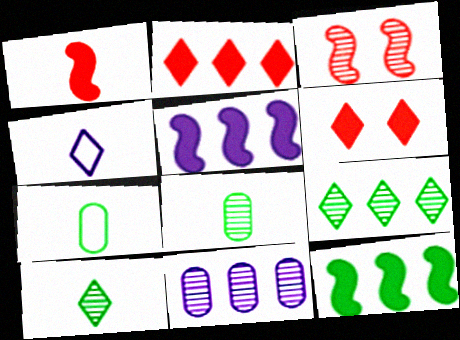[[1, 4, 8], 
[3, 10, 11], 
[4, 6, 9]]